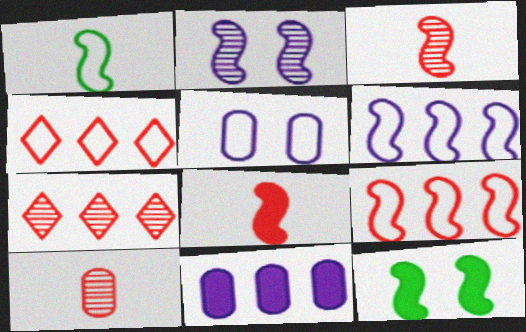[[1, 4, 5], 
[3, 6, 12]]